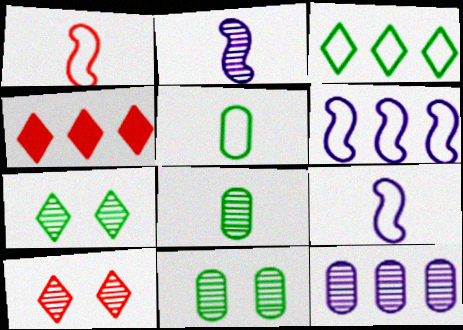[[4, 9, 11]]